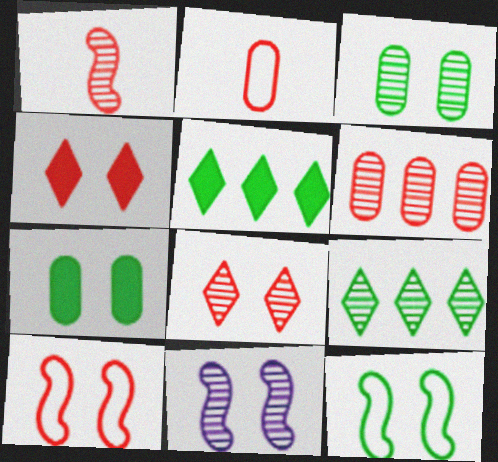[[1, 6, 8], 
[2, 5, 11], 
[3, 8, 11]]